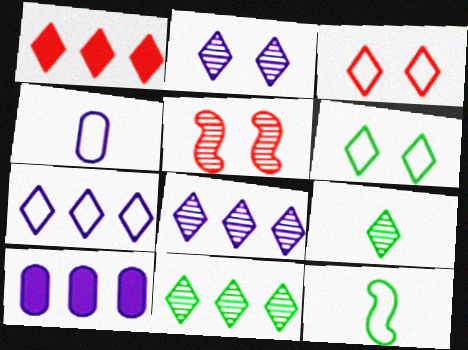[[1, 7, 11]]